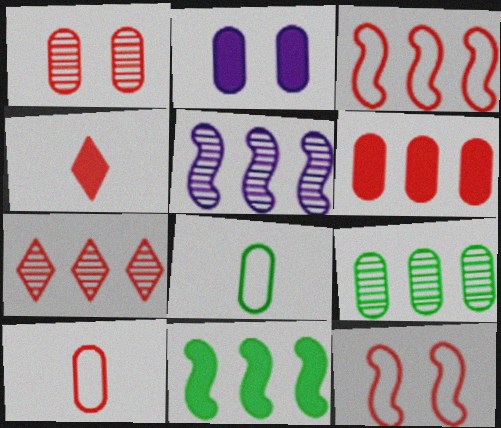[[1, 3, 4], 
[1, 6, 10], 
[2, 4, 11], 
[2, 9, 10], 
[3, 5, 11], 
[3, 6, 7], 
[5, 7, 9]]